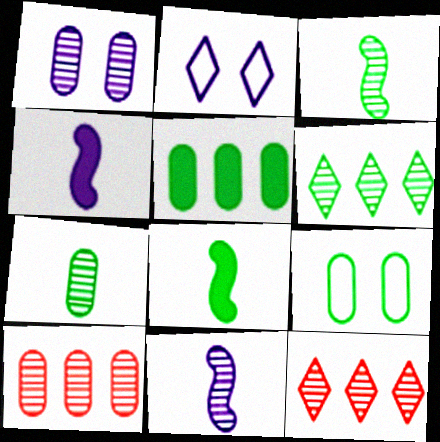[[1, 3, 12], 
[1, 7, 10], 
[2, 8, 10], 
[4, 9, 12], 
[5, 7, 9], 
[6, 8, 9]]